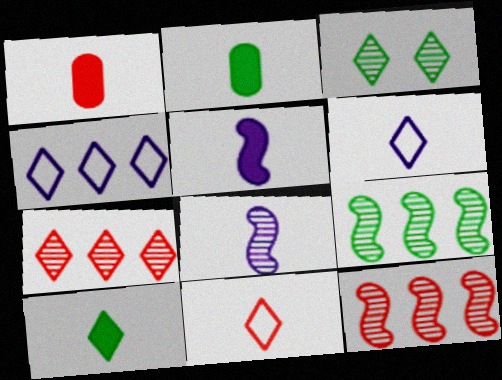[[1, 5, 10], 
[2, 8, 11]]